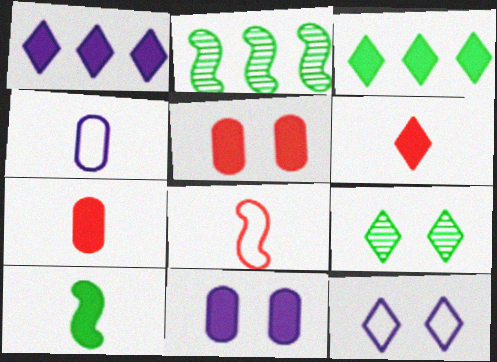[[1, 5, 10], 
[2, 7, 12]]